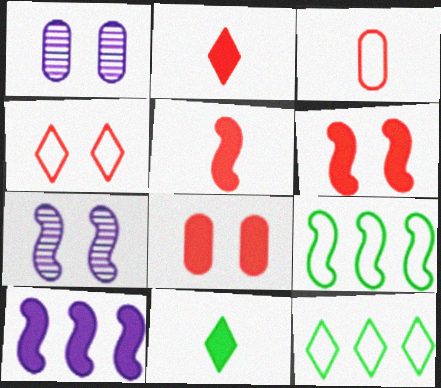[[1, 2, 9], 
[1, 5, 12], 
[5, 7, 9], 
[8, 10, 11]]